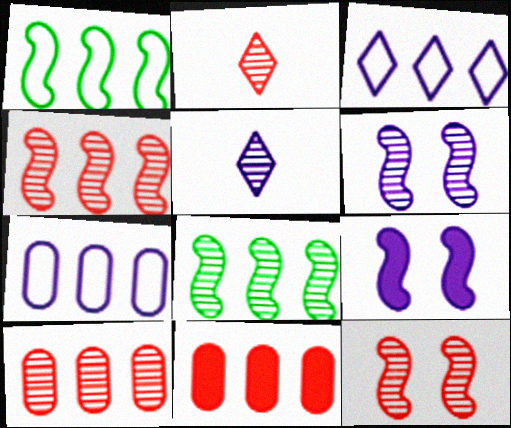[[2, 10, 12], 
[3, 8, 11], 
[5, 7, 9]]